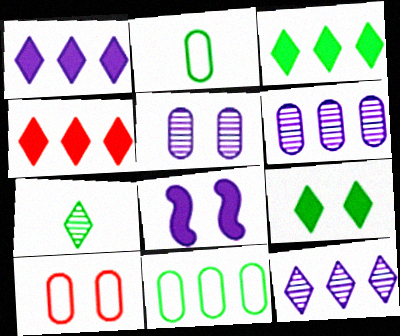[[1, 3, 4]]